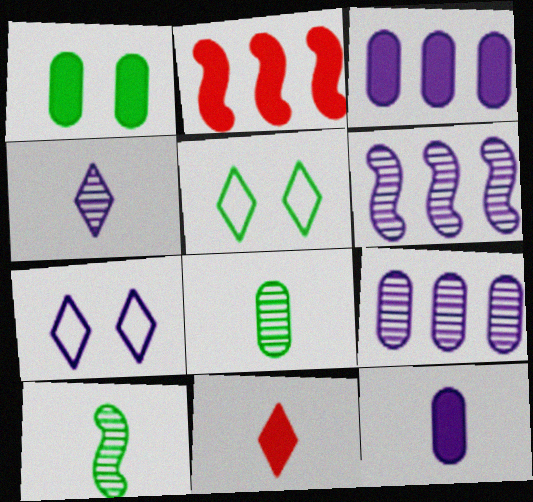[[2, 7, 8], 
[6, 7, 12]]